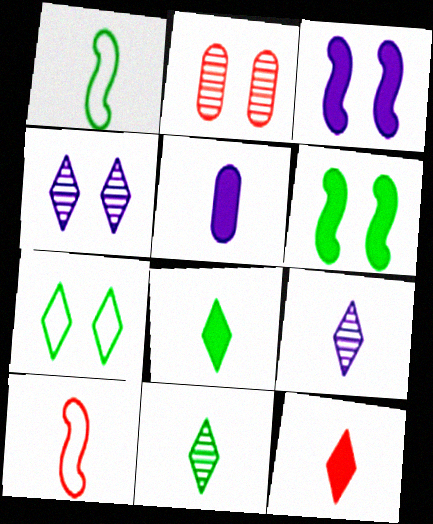[[2, 3, 7], 
[5, 10, 11]]